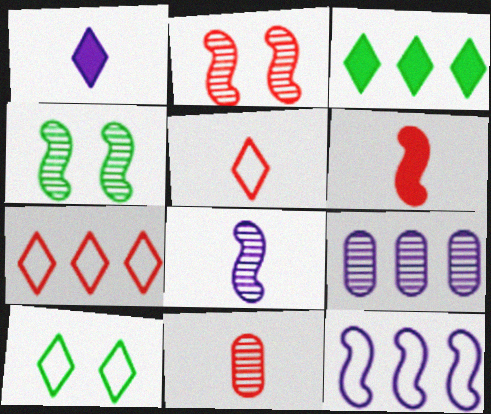[[4, 6, 12], 
[5, 6, 11], 
[6, 9, 10]]